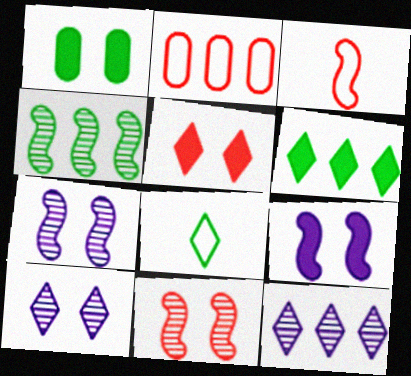[[1, 3, 12], 
[1, 4, 8], 
[1, 5, 9], 
[3, 4, 9], 
[5, 8, 12]]